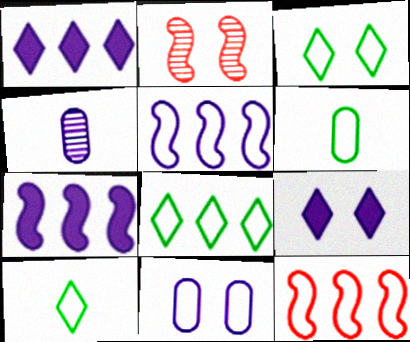[[1, 2, 6], 
[3, 8, 10], 
[4, 5, 9], 
[10, 11, 12]]